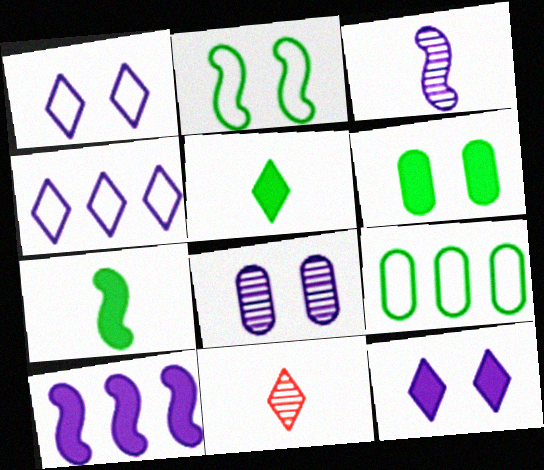[]